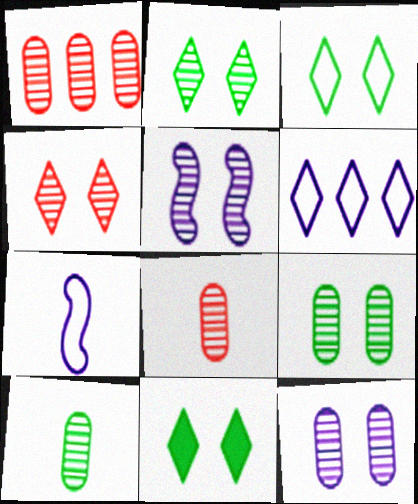[[1, 7, 11], 
[1, 10, 12], 
[2, 3, 11], 
[4, 5, 9]]